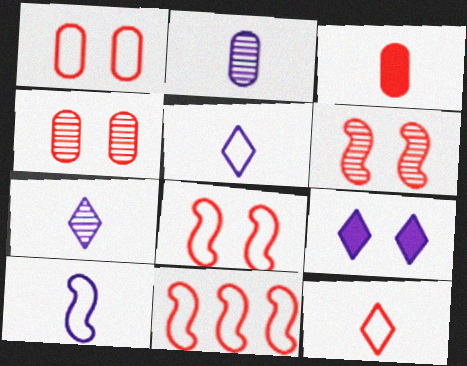[[1, 11, 12]]